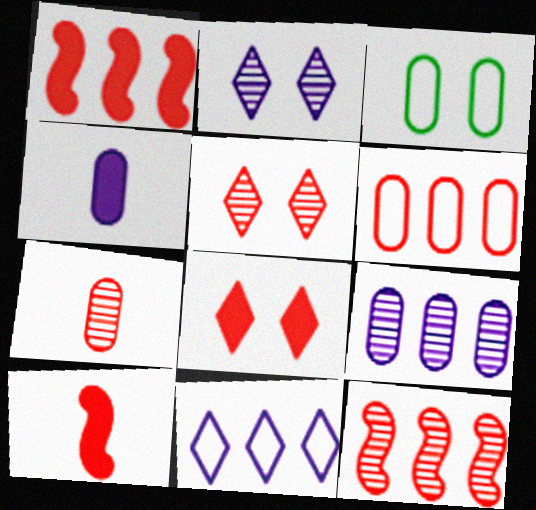[[5, 6, 10], 
[5, 7, 12]]